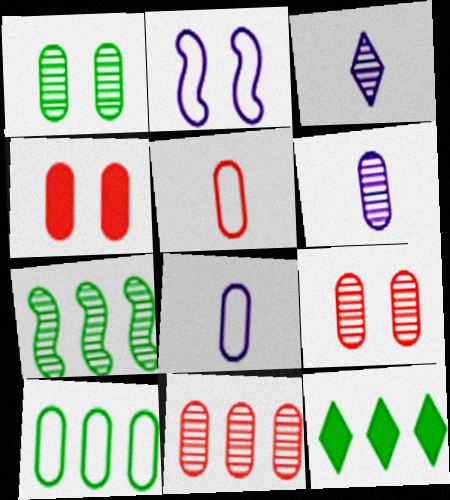[[1, 6, 11], 
[3, 7, 9], 
[4, 5, 11], 
[4, 6, 10], 
[7, 10, 12]]